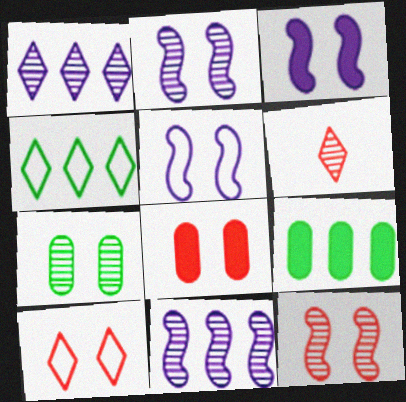[[2, 3, 5], 
[3, 7, 10], 
[5, 6, 9], 
[6, 7, 11], 
[8, 10, 12]]